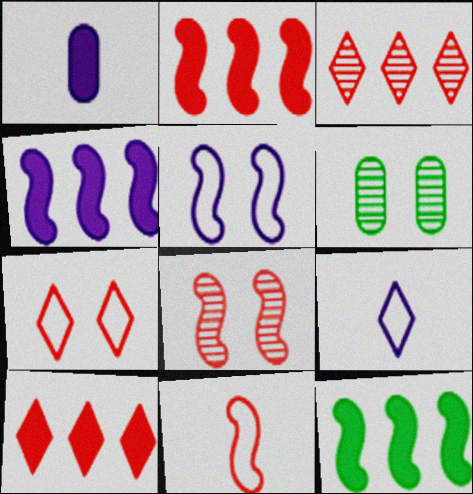[[2, 4, 12], 
[2, 6, 9], 
[2, 8, 11]]